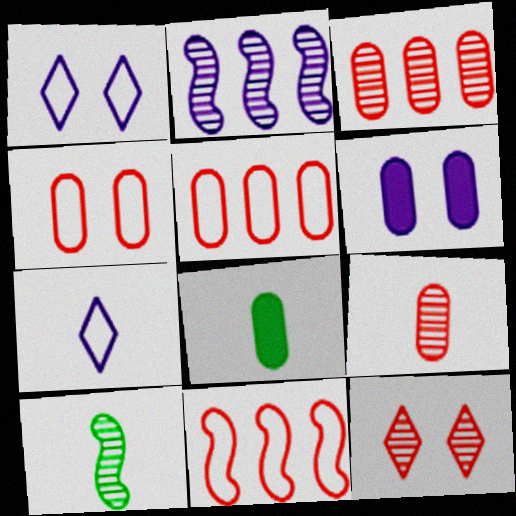[[2, 6, 7]]